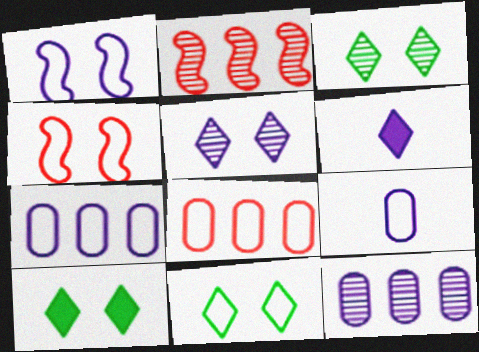[[1, 6, 12], 
[2, 9, 10], 
[3, 10, 11]]